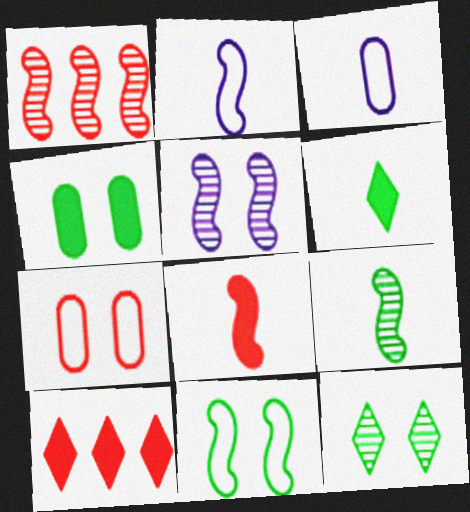[[1, 5, 9], 
[2, 8, 9], 
[4, 11, 12]]